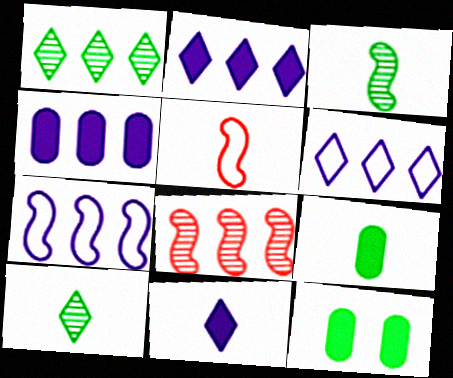[]